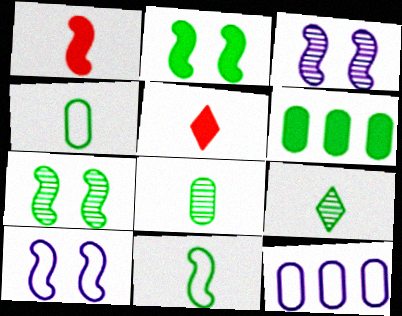[[5, 7, 12]]